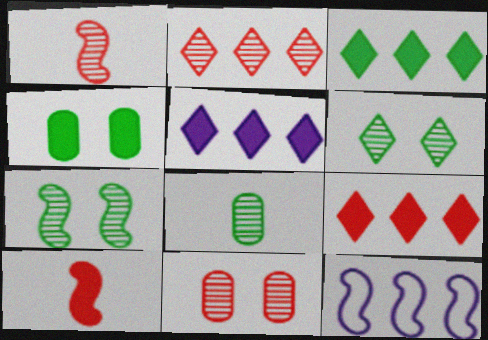[[1, 2, 11], 
[3, 5, 9], 
[4, 5, 10], 
[7, 10, 12]]